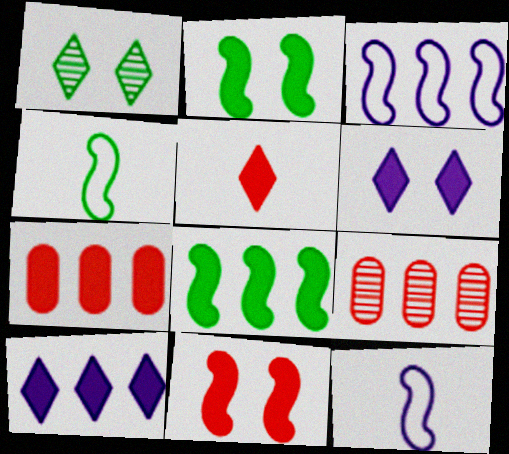[[1, 7, 12], 
[4, 6, 9], 
[5, 7, 11], 
[7, 8, 10]]